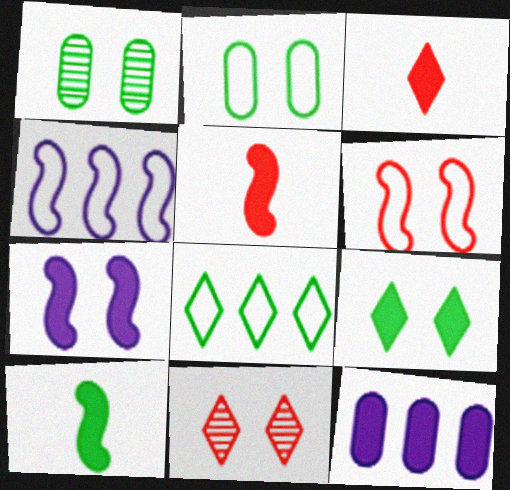[[1, 3, 4], 
[1, 8, 10], 
[2, 7, 11], 
[5, 9, 12]]